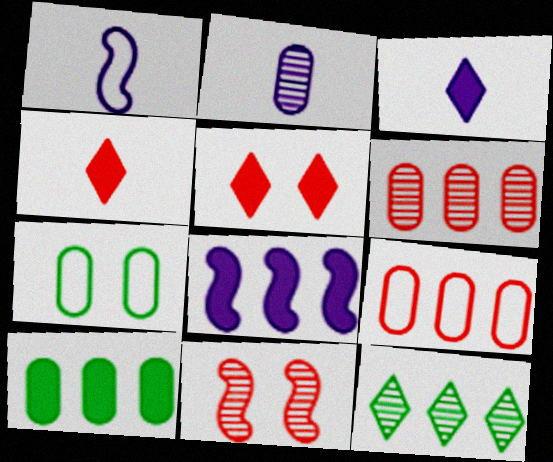[[1, 2, 3], 
[2, 11, 12], 
[4, 9, 11], 
[8, 9, 12]]